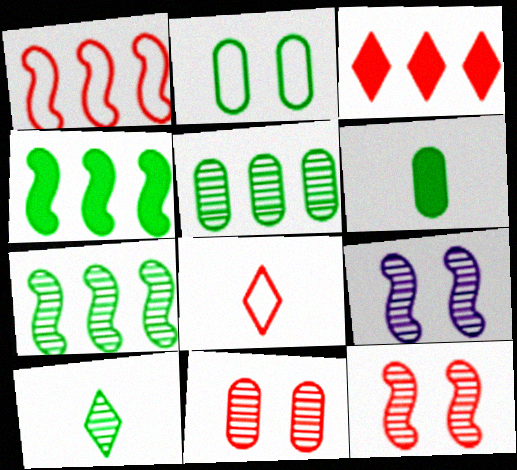[[2, 4, 10], 
[2, 5, 6]]